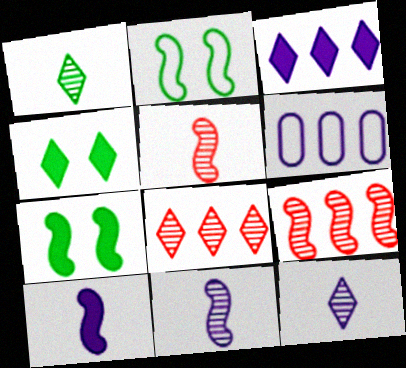[[2, 9, 10], 
[4, 5, 6]]